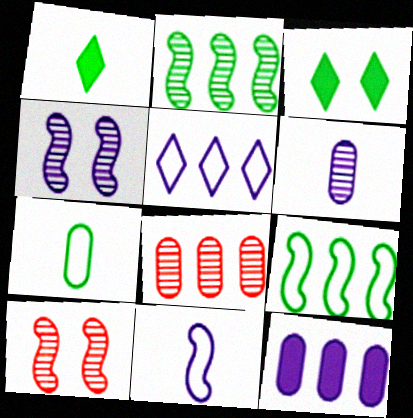[[2, 3, 7], 
[3, 8, 11]]